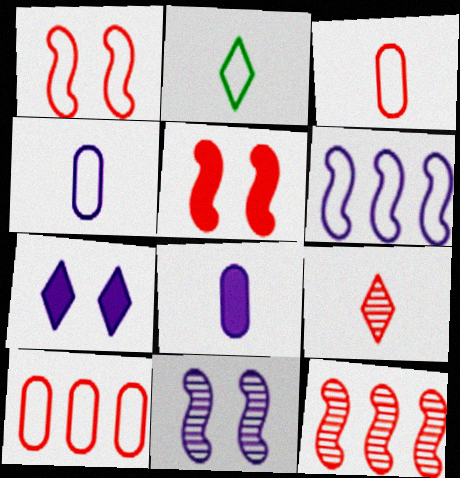[[5, 9, 10]]